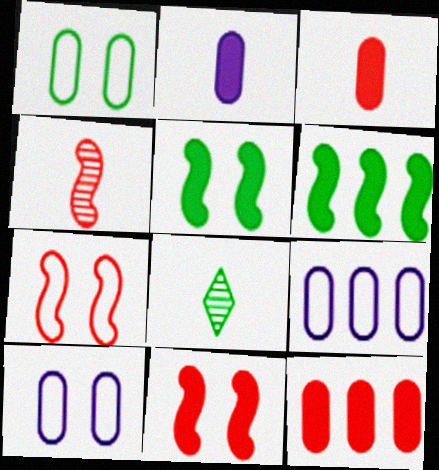[[1, 6, 8], 
[8, 9, 11]]